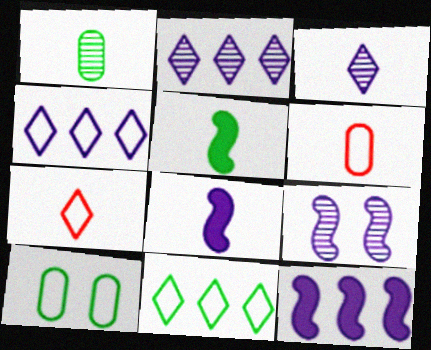[[1, 7, 8], 
[3, 5, 6]]